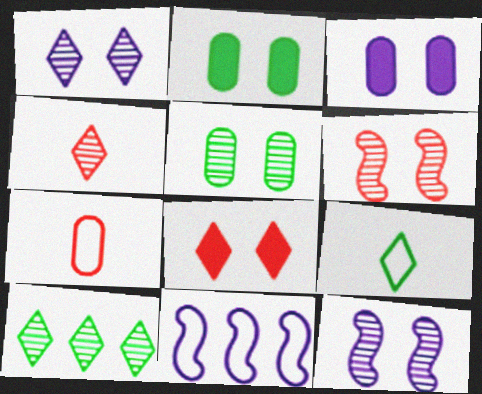[[1, 4, 10], 
[1, 5, 6], 
[2, 4, 11]]